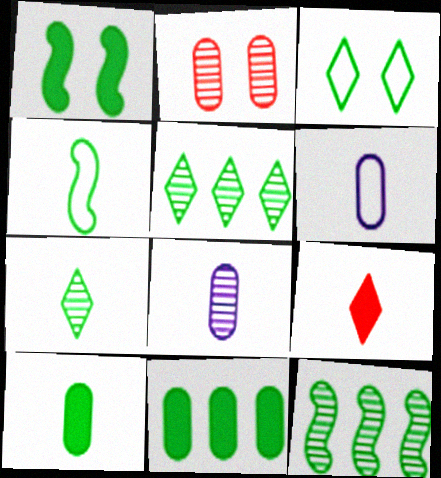[[1, 4, 12], 
[2, 6, 11], 
[3, 10, 12], 
[4, 7, 10], 
[4, 8, 9]]